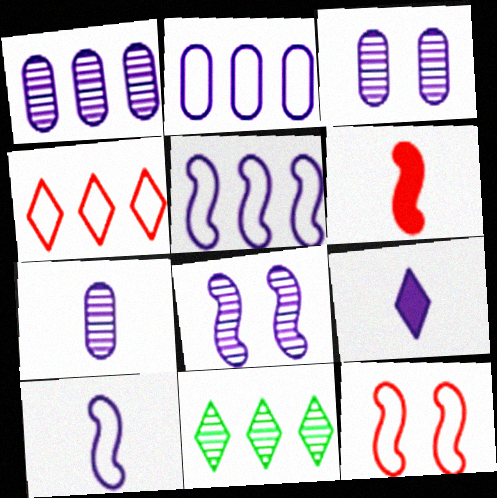[[1, 3, 7], 
[2, 8, 9], 
[3, 5, 9], 
[7, 9, 10]]